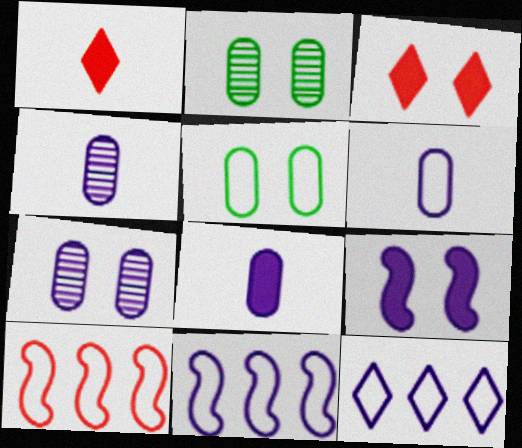[[1, 2, 11], 
[4, 6, 8], 
[4, 9, 12]]